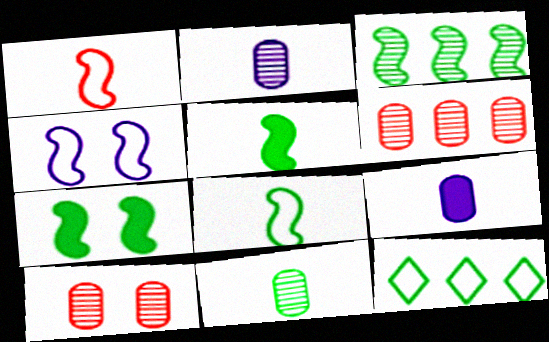[[3, 7, 8], 
[7, 11, 12]]